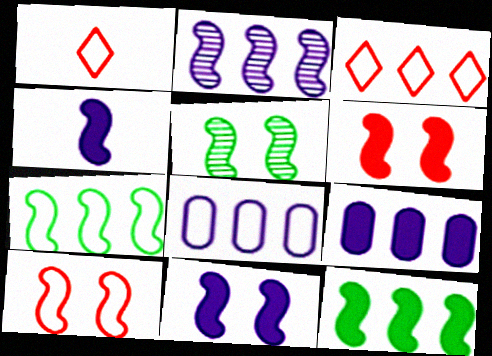[[1, 5, 9], 
[3, 7, 8], 
[4, 6, 12], 
[5, 10, 11]]